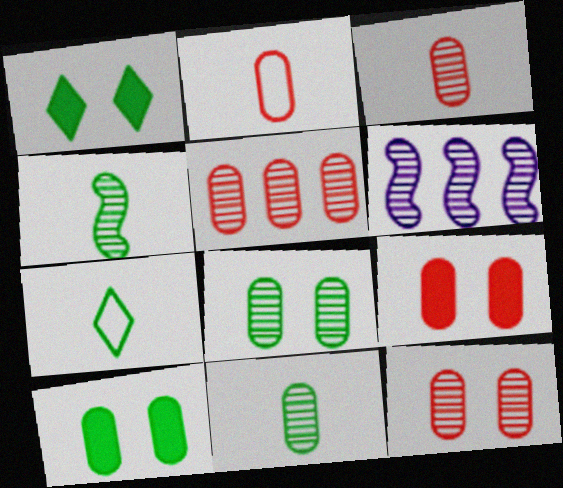[[1, 2, 6], 
[2, 5, 9], 
[3, 5, 12], 
[6, 7, 9]]